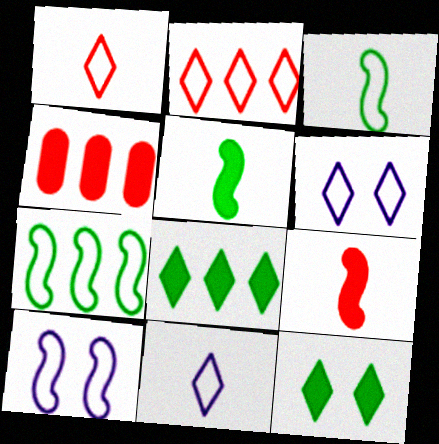[]